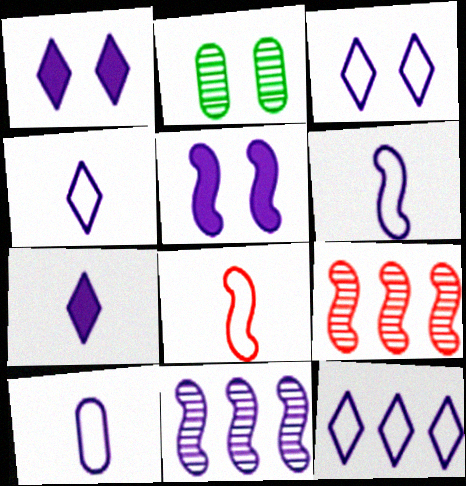[[1, 10, 11], 
[3, 4, 12], 
[4, 6, 10], 
[5, 6, 11]]